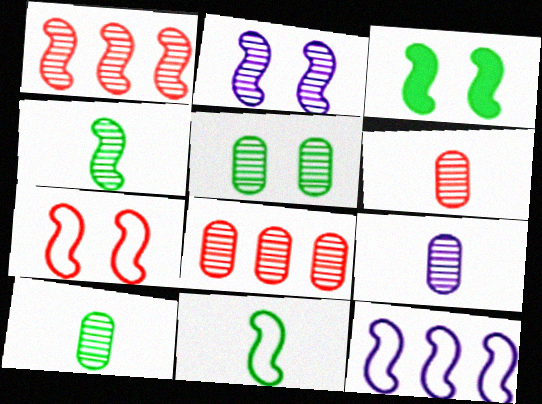[[1, 2, 4], 
[2, 3, 7], 
[5, 8, 9], 
[6, 9, 10], 
[7, 11, 12]]